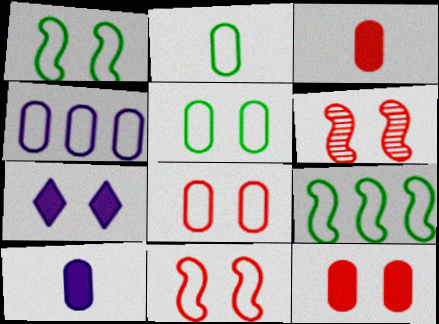[[2, 4, 8], 
[5, 6, 7]]